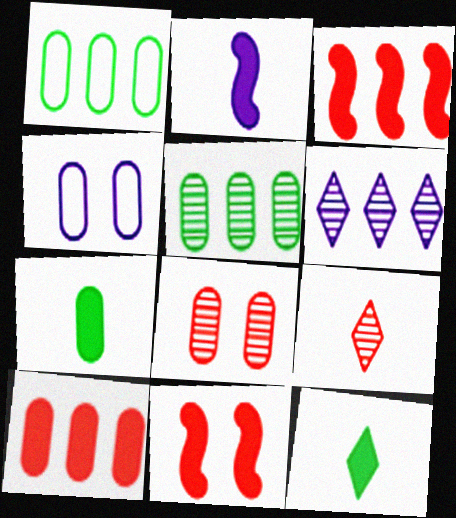[[1, 3, 6], 
[2, 4, 6]]